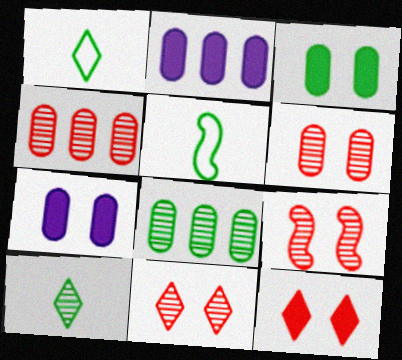[[1, 2, 9], 
[2, 5, 11], 
[6, 9, 11]]